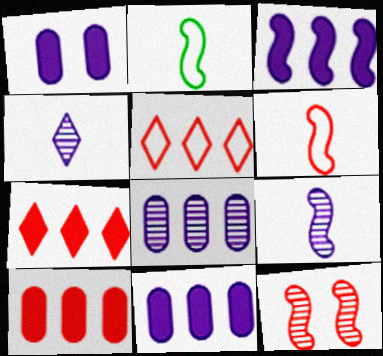[[2, 3, 12]]